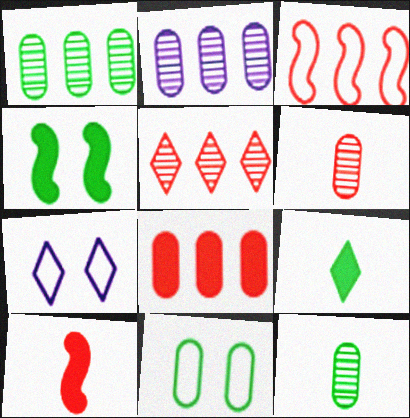[[1, 7, 10], 
[3, 5, 8], 
[5, 7, 9]]